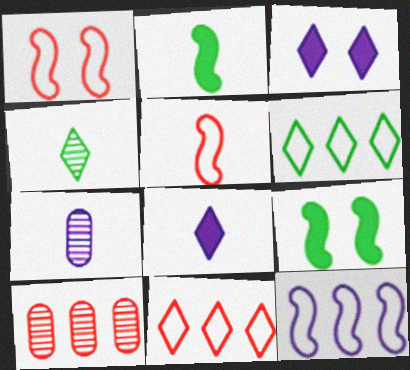[[3, 4, 11], 
[3, 7, 12], 
[7, 9, 11]]